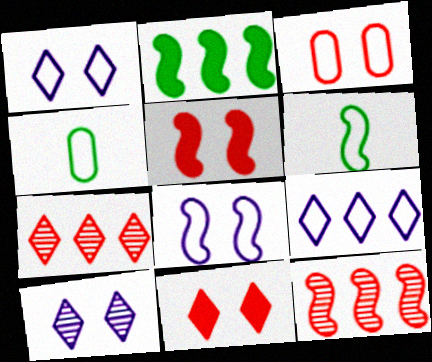[[3, 6, 9]]